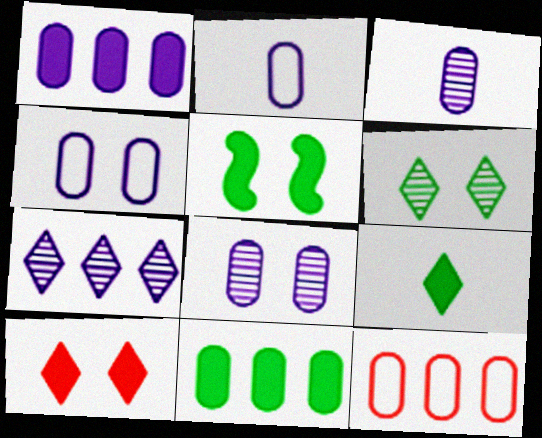[[1, 2, 8], 
[1, 3, 4], 
[5, 9, 11]]